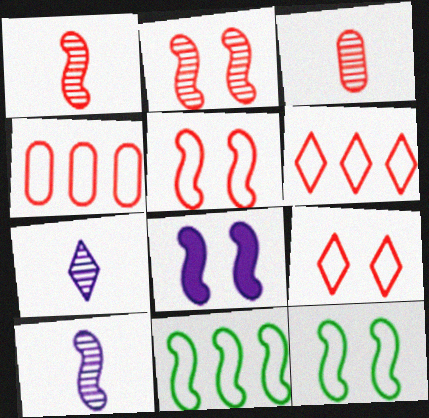[[1, 8, 11], 
[2, 8, 12]]